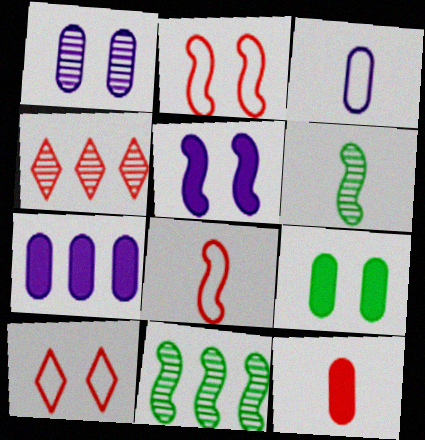[[1, 3, 7], 
[1, 4, 6], 
[2, 4, 12], 
[5, 8, 11], 
[6, 7, 10], 
[7, 9, 12]]